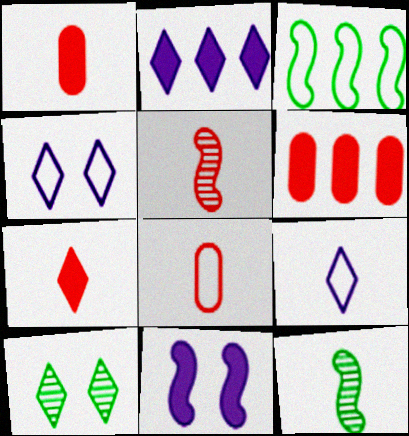[[1, 9, 12], 
[3, 4, 8], 
[3, 5, 11], 
[4, 6, 12], 
[5, 7, 8]]